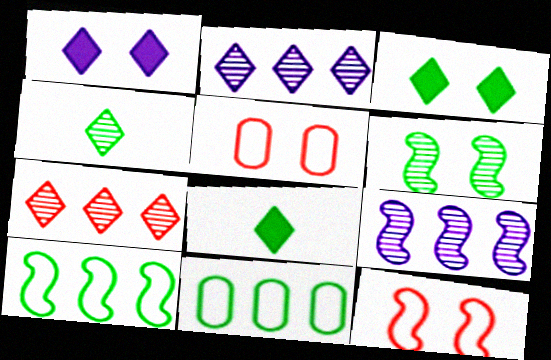[[1, 5, 6], 
[5, 8, 9], 
[6, 8, 11]]